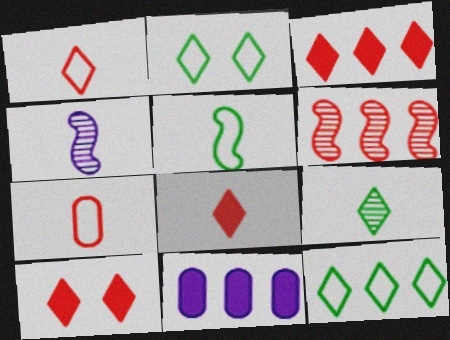[[3, 8, 10], 
[6, 7, 10], 
[6, 11, 12]]